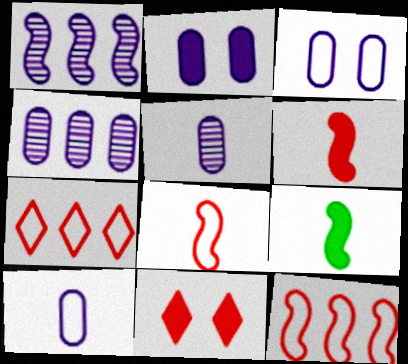[[2, 4, 10]]